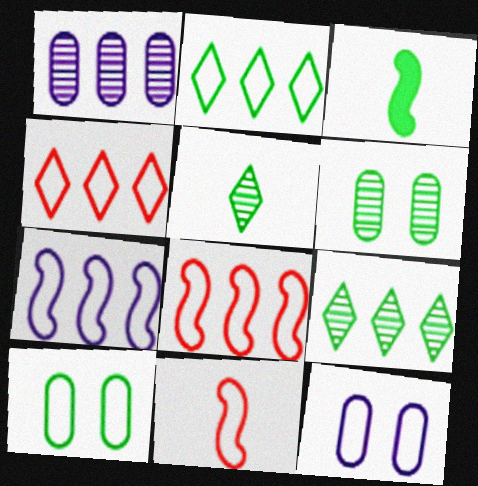[[2, 3, 6], 
[2, 11, 12], 
[3, 9, 10]]